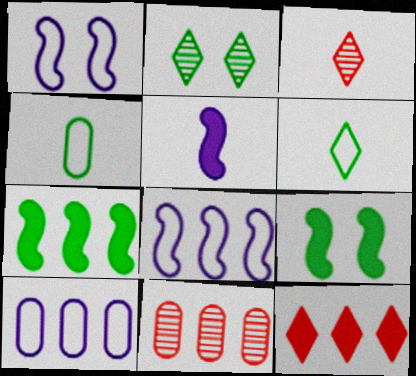[[2, 4, 7], 
[3, 4, 5], 
[3, 9, 10]]